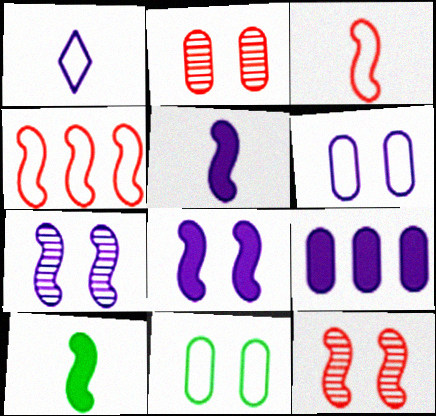[[1, 4, 11], 
[1, 7, 9], 
[4, 7, 10]]